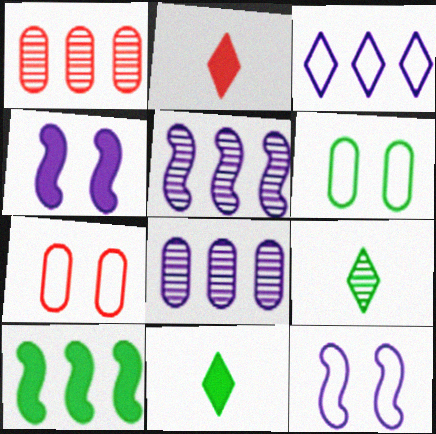[[1, 3, 10], 
[1, 11, 12], 
[2, 5, 6], 
[5, 7, 11], 
[6, 9, 10]]